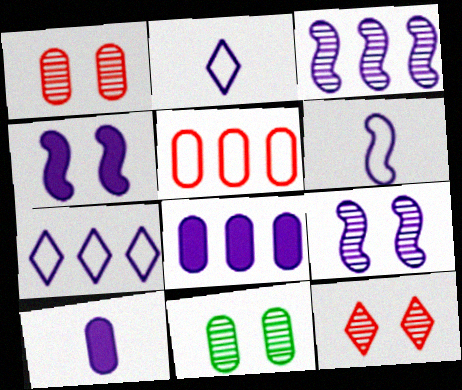[[2, 8, 9], 
[3, 4, 6], 
[3, 7, 8], 
[5, 10, 11], 
[7, 9, 10], 
[9, 11, 12]]